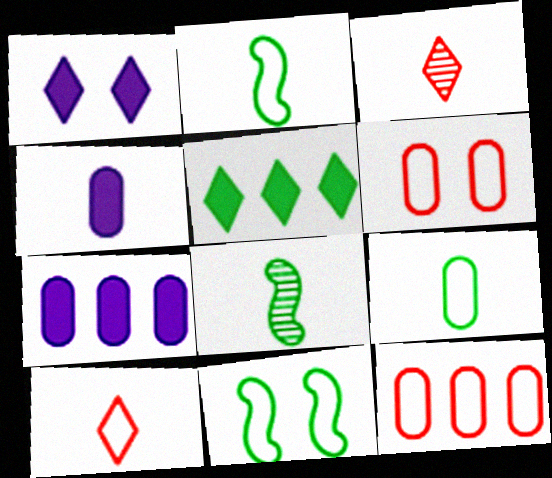[[1, 8, 12], 
[2, 3, 4], 
[3, 7, 11], 
[4, 8, 10]]